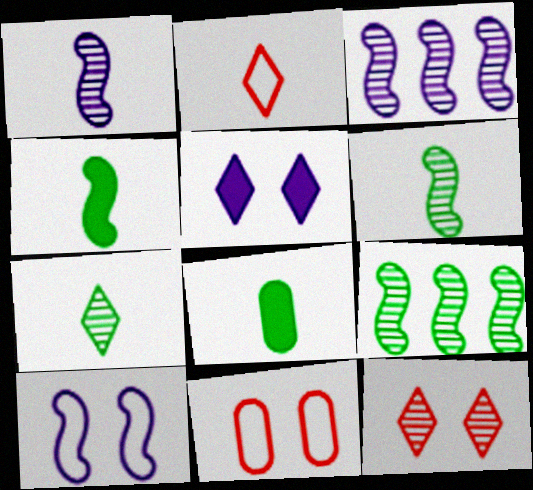[[1, 2, 8]]